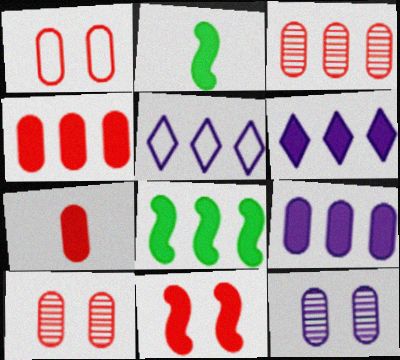[[1, 3, 7], 
[2, 5, 10], 
[3, 5, 8], 
[4, 6, 8]]